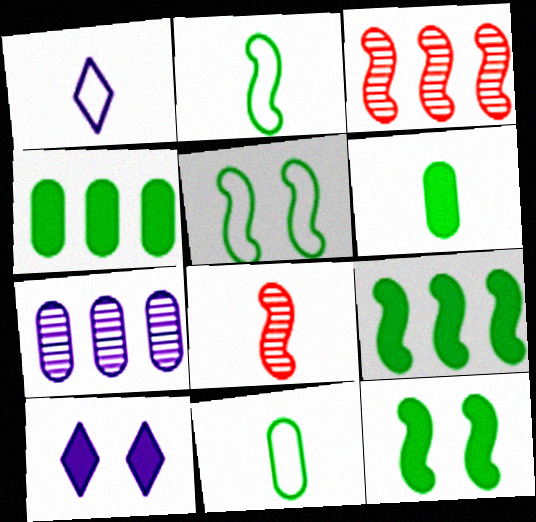[[1, 6, 8], 
[3, 10, 11]]